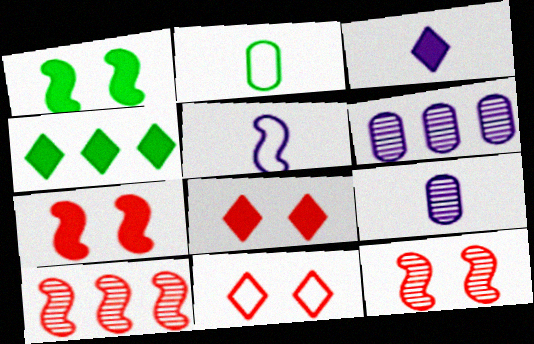[[1, 5, 10], 
[3, 4, 8], 
[3, 5, 9]]